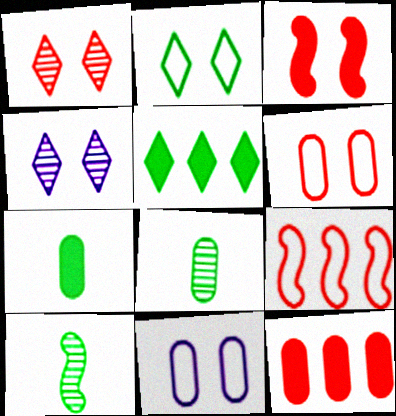[[1, 3, 6], 
[4, 7, 9], 
[8, 11, 12]]